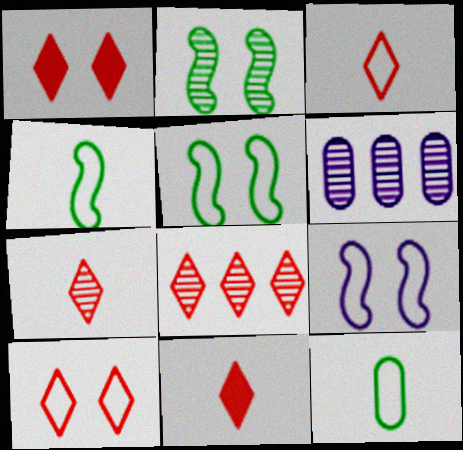[[1, 3, 8], 
[1, 4, 6], 
[2, 6, 7], 
[3, 7, 11], 
[5, 6, 11], 
[8, 10, 11]]